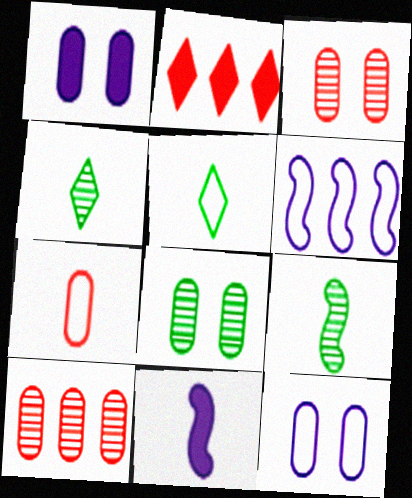[[2, 9, 12], 
[4, 7, 11]]